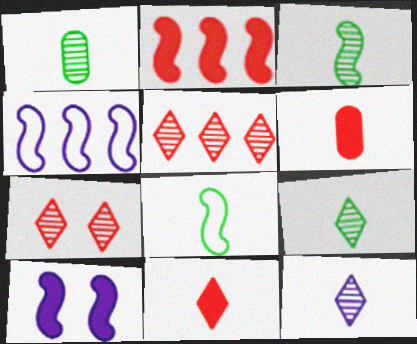[[1, 3, 9], 
[6, 8, 12]]